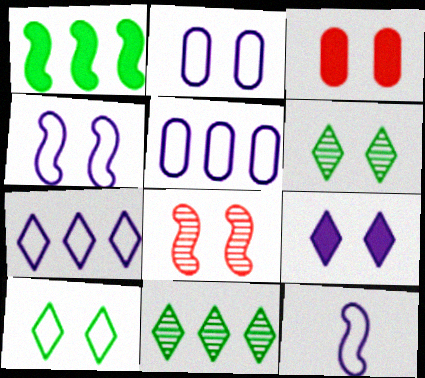[[1, 8, 12], 
[2, 7, 12], 
[3, 4, 6], 
[3, 11, 12]]